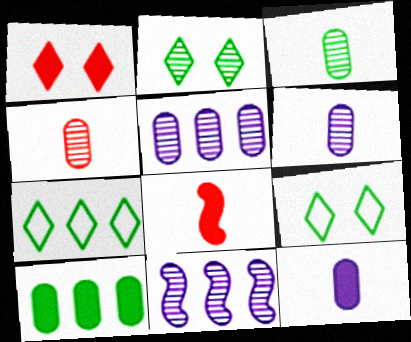[[2, 4, 11], 
[3, 4, 6], 
[5, 8, 9]]